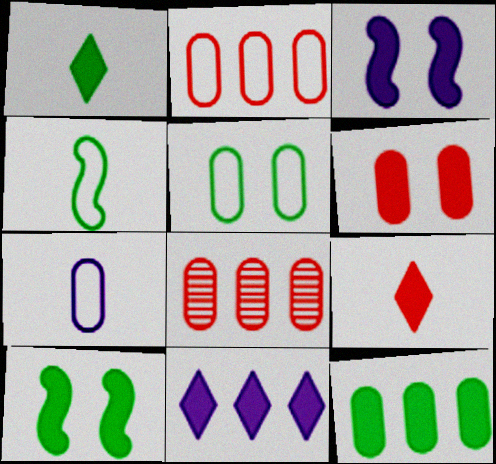[[1, 10, 12], 
[2, 5, 7], 
[3, 9, 12]]